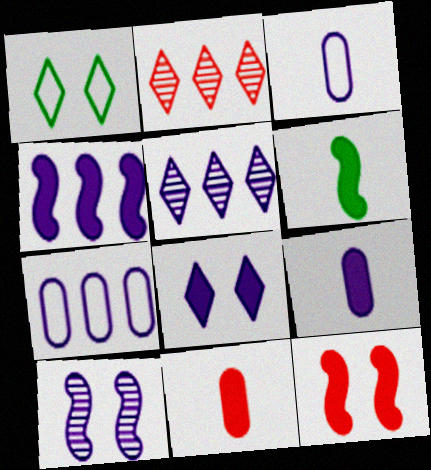[[4, 5, 7], 
[4, 6, 12], 
[4, 8, 9]]